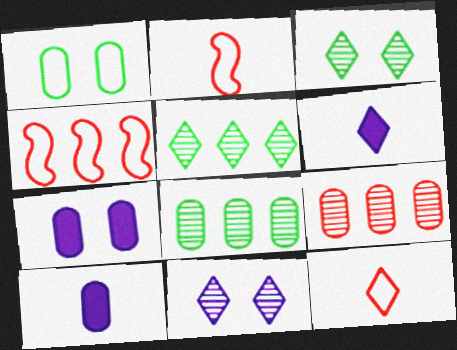[[1, 9, 10], 
[2, 5, 7], 
[3, 4, 10]]